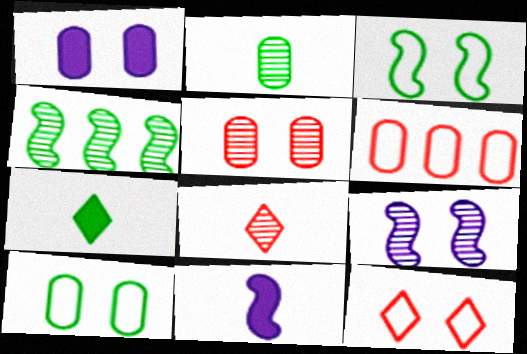[[1, 2, 6], 
[1, 5, 10], 
[4, 7, 10], 
[6, 7, 9]]